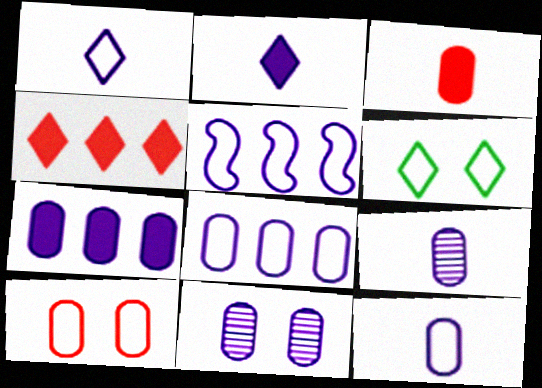[[2, 5, 11], 
[7, 11, 12]]